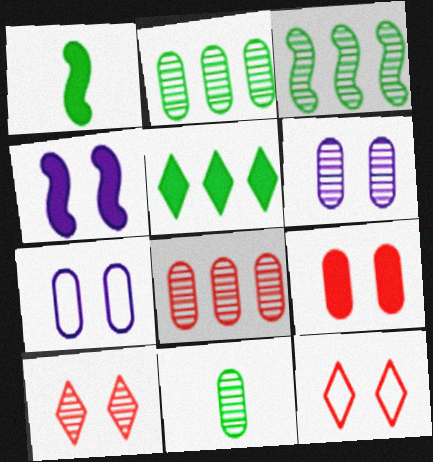[[6, 8, 11]]